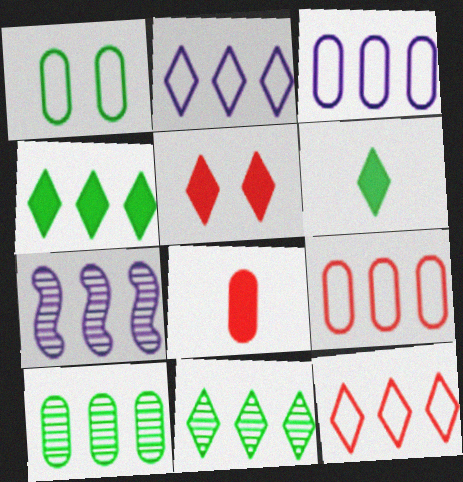[[4, 7, 9]]